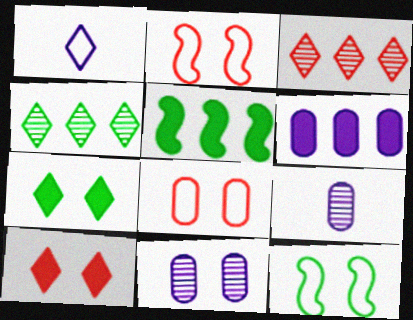[[1, 3, 7], 
[1, 4, 10], 
[2, 7, 11], 
[10, 11, 12]]